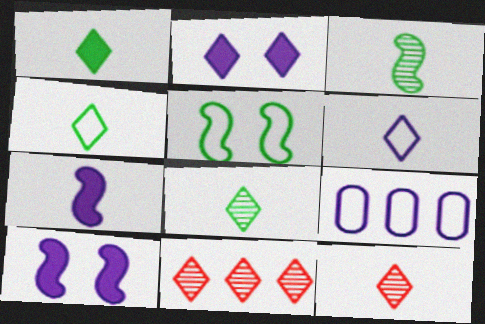[[1, 4, 8], 
[1, 6, 12], 
[2, 4, 11]]